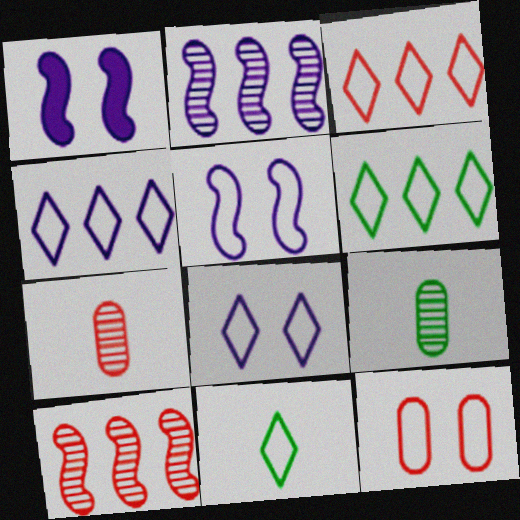[[1, 3, 9], 
[1, 6, 7], 
[3, 4, 6], 
[3, 8, 11]]